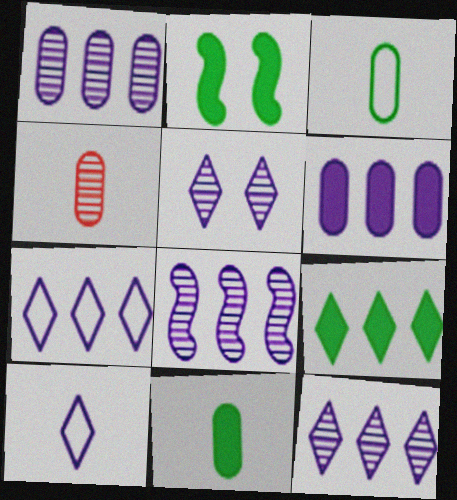[[1, 8, 12], 
[2, 4, 7], 
[2, 9, 11], 
[6, 7, 8]]